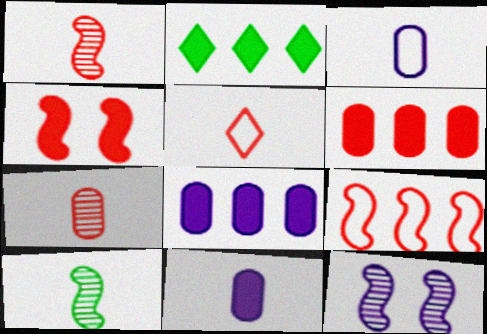[[1, 4, 9], 
[2, 4, 11], 
[5, 10, 11]]